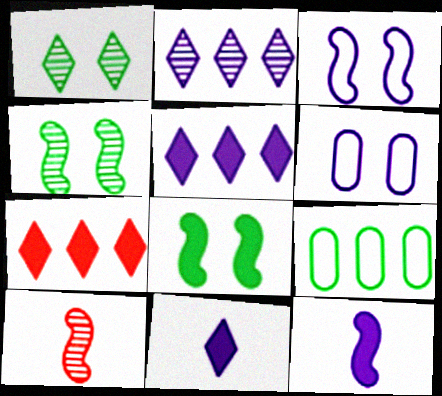[[2, 6, 12]]